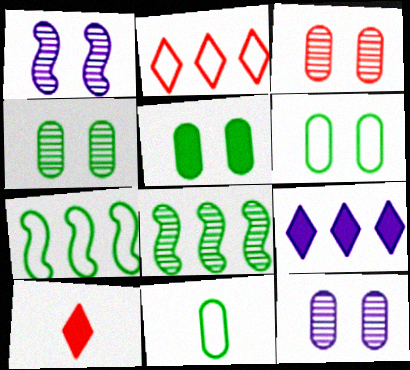[[3, 4, 12], 
[4, 5, 6], 
[7, 10, 12]]